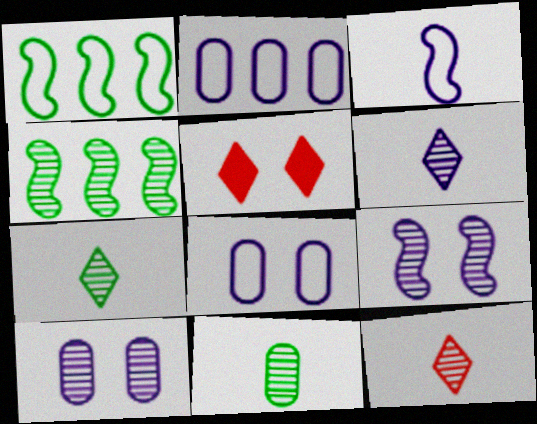[[4, 10, 12], 
[6, 7, 12]]